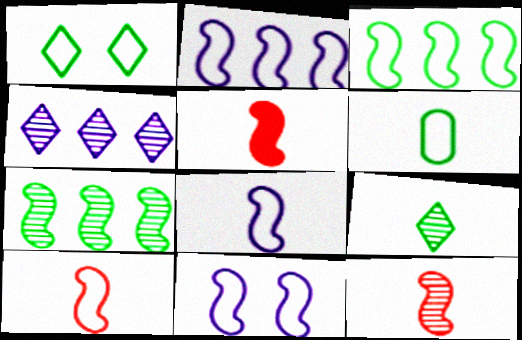[[1, 3, 6], 
[2, 8, 11], 
[3, 10, 11], 
[5, 7, 11], 
[5, 10, 12]]